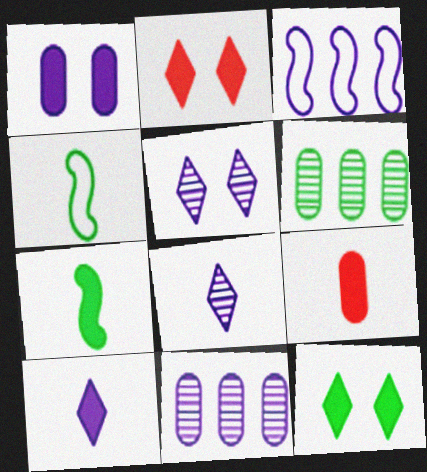[[1, 3, 8], 
[2, 4, 11], 
[4, 6, 12], 
[4, 8, 9], 
[7, 9, 10]]